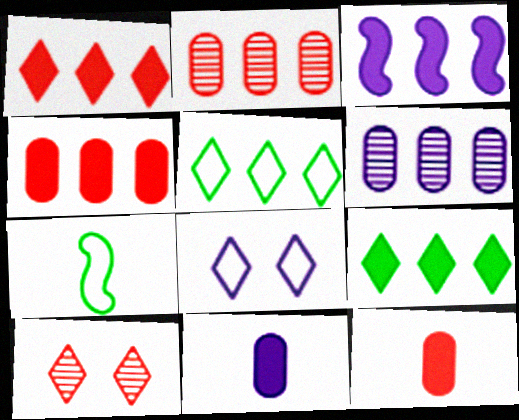[[2, 3, 5], 
[3, 4, 9]]